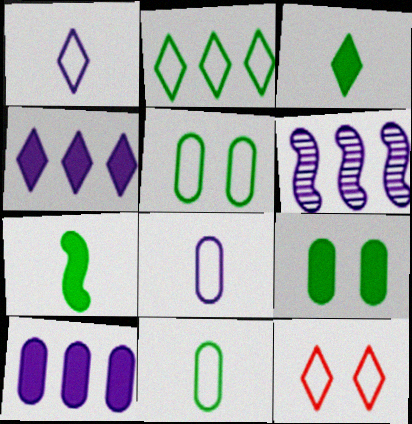[[1, 2, 12]]